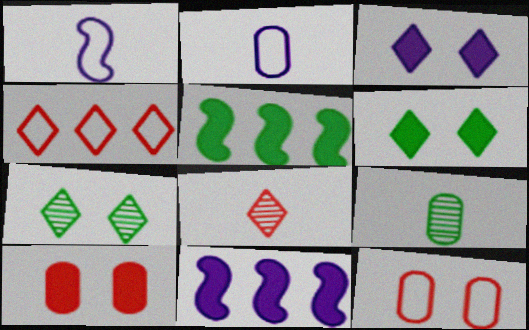[]